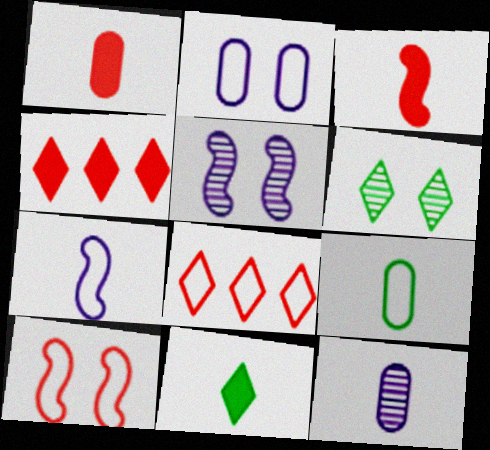[[1, 9, 12], 
[4, 5, 9]]